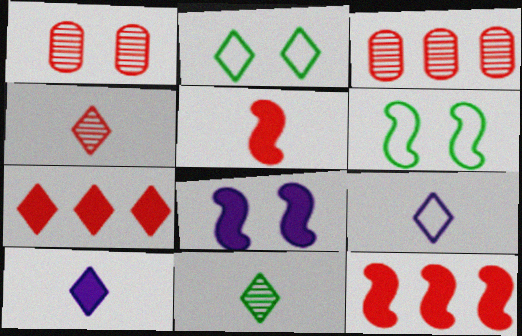[[1, 2, 8], 
[3, 6, 10]]